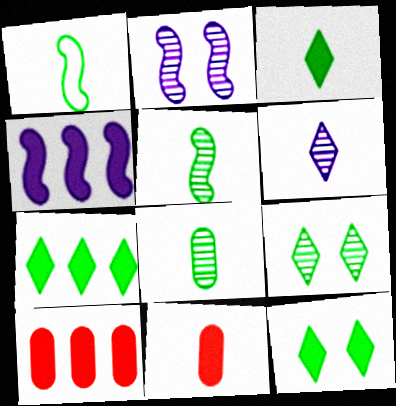[[1, 3, 8], 
[1, 6, 11], 
[3, 7, 12], 
[4, 7, 10], 
[4, 11, 12]]